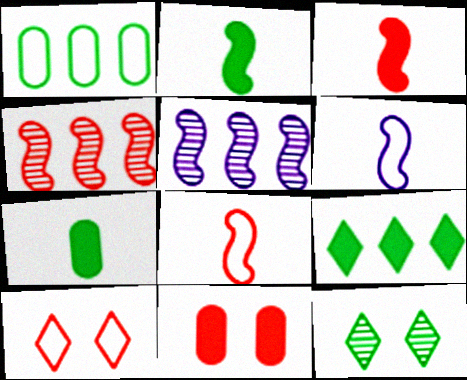[[1, 2, 12], 
[1, 6, 10], 
[5, 7, 10]]